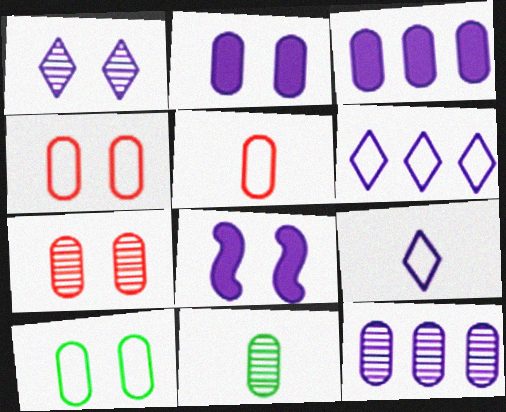[[2, 7, 10], 
[3, 4, 11], 
[7, 11, 12], 
[8, 9, 12]]